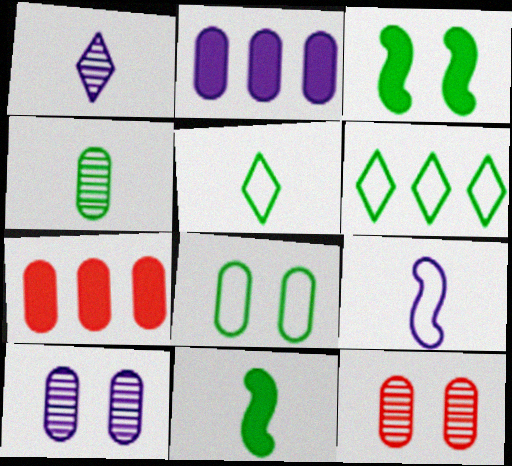[[3, 4, 6], 
[4, 5, 11]]